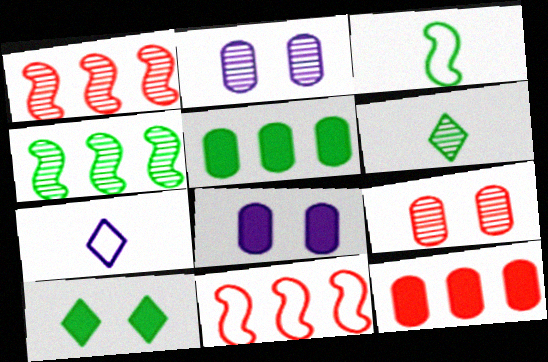[[1, 2, 6], 
[6, 8, 11]]